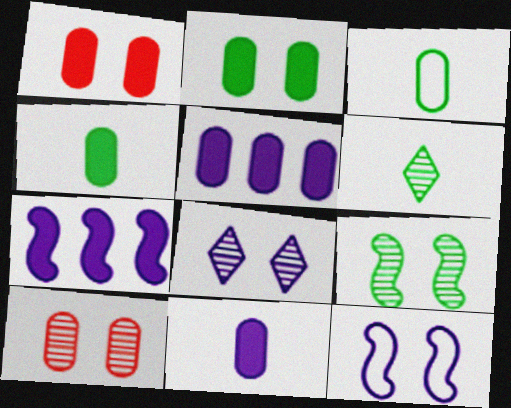[[1, 4, 5], 
[3, 5, 10], 
[8, 9, 10]]